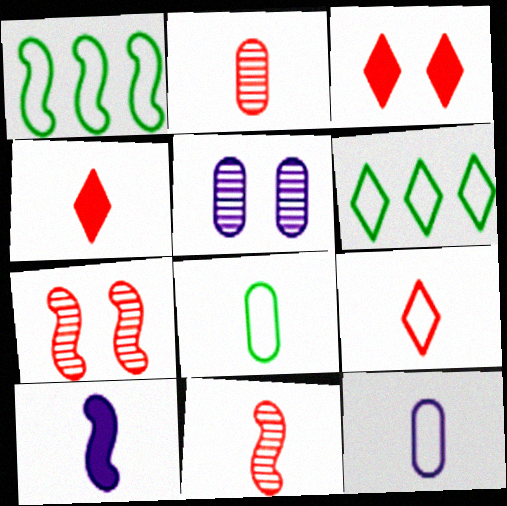[[1, 4, 5], 
[1, 7, 10]]